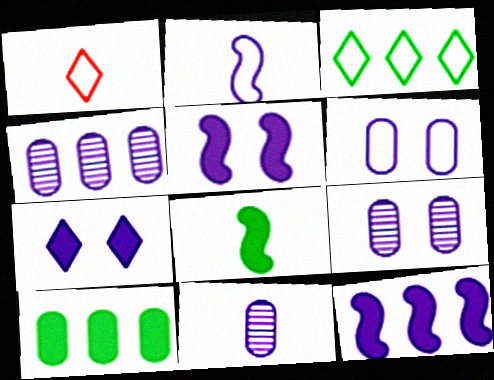[[1, 8, 11], 
[2, 4, 7], 
[4, 9, 11]]